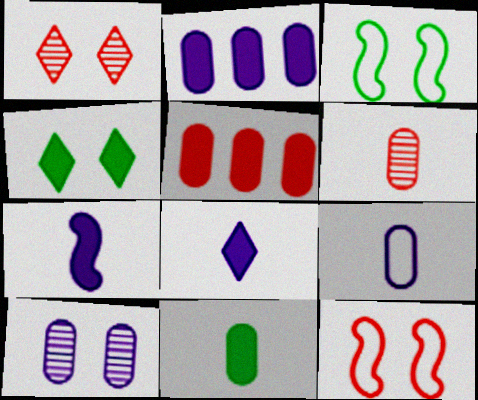[[2, 9, 10], 
[4, 5, 7], 
[4, 10, 12], 
[6, 9, 11]]